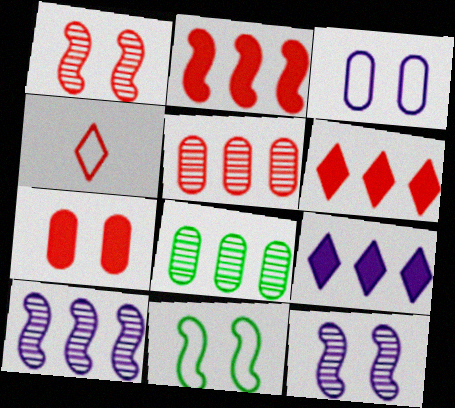[]